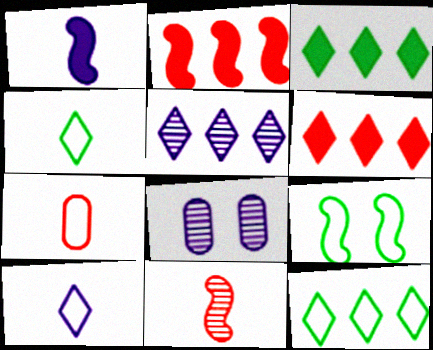[[2, 4, 8], 
[5, 6, 12]]